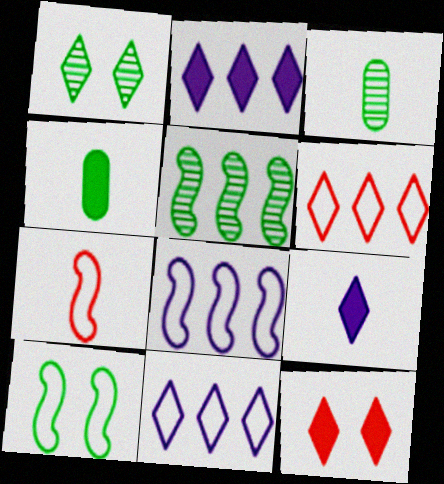[[1, 3, 5], 
[1, 6, 9], 
[3, 7, 9], 
[3, 8, 12], 
[7, 8, 10]]